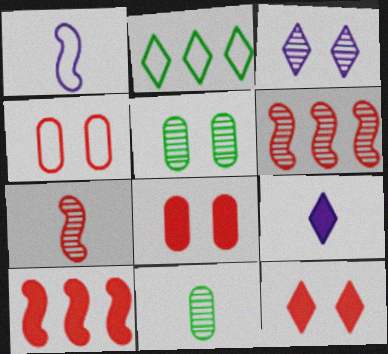[[1, 2, 4], 
[3, 6, 11]]